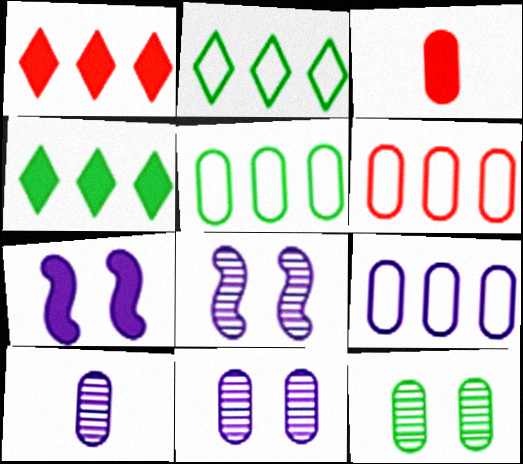[[2, 3, 8], 
[3, 4, 7], 
[3, 5, 11], 
[3, 9, 12], 
[5, 6, 9]]